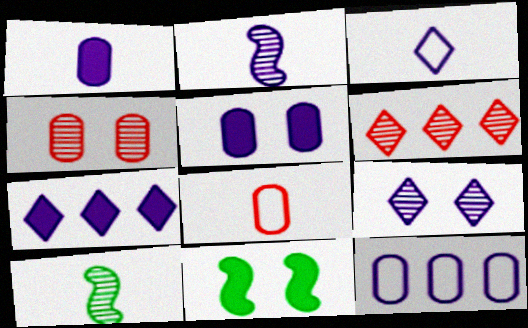[[1, 2, 3], 
[3, 7, 9]]